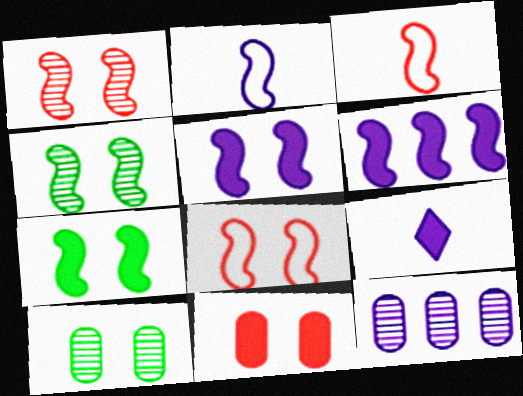[[3, 4, 6], 
[4, 5, 8]]